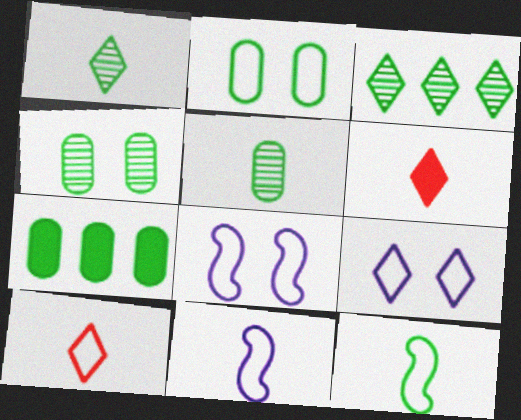[[2, 5, 7], 
[3, 6, 9], 
[5, 6, 11]]